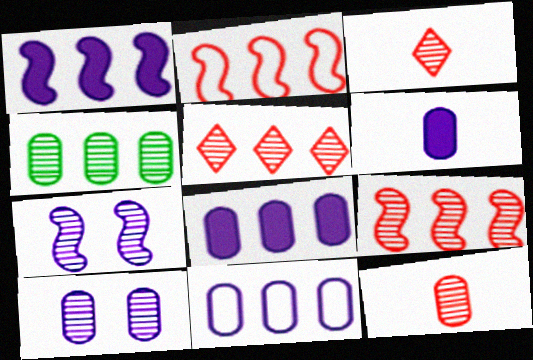[[3, 4, 7], 
[4, 10, 12], 
[6, 10, 11]]